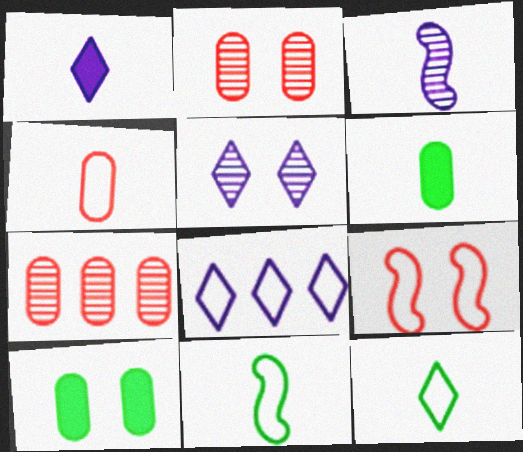[[1, 5, 8], 
[5, 9, 10]]